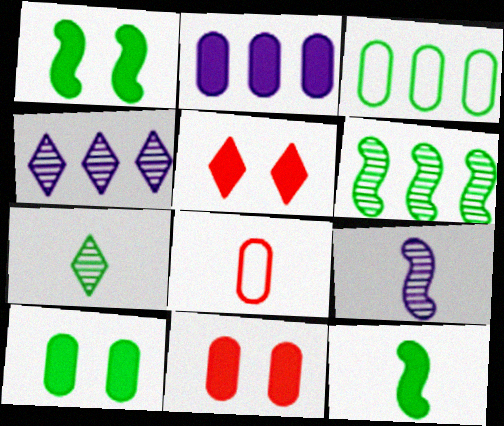[[1, 3, 7], 
[1, 4, 8], 
[2, 5, 12], 
[3, 5, 9]]